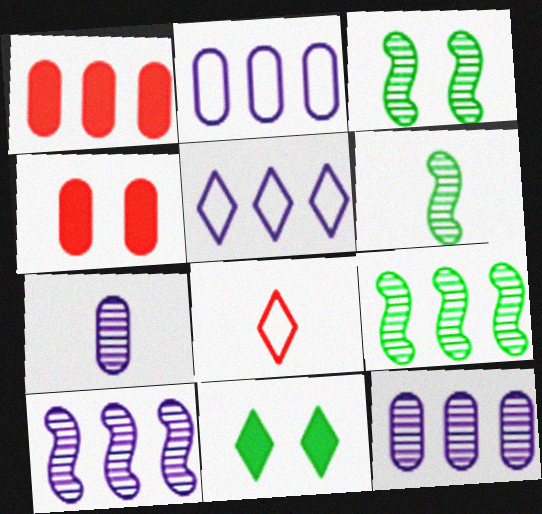[[1, 5, 9], 
[3, 6, 9], 
[4, 5, 6]]